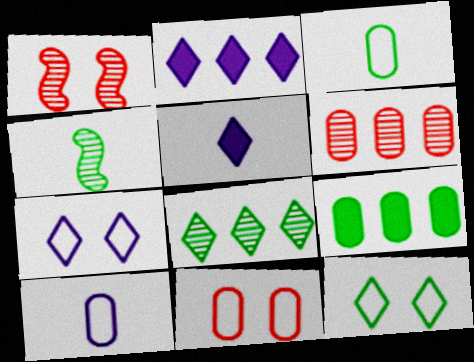[[1, 2, 3], 
[2, 4, 11], 
[4, 9, 12]]